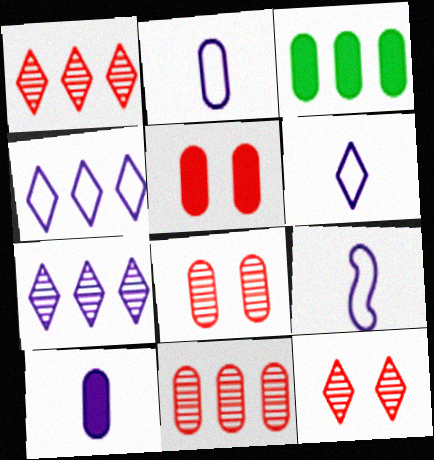[[2, 3, 8], 
[2, 6, 9], 
[3, 5, 10], 
[3, 9, 12]]